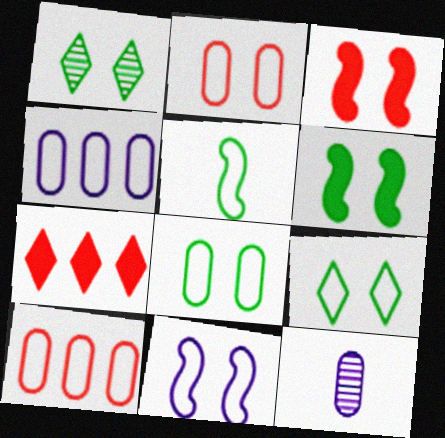[[1, 6, 8], 
[2, 9, 11]]